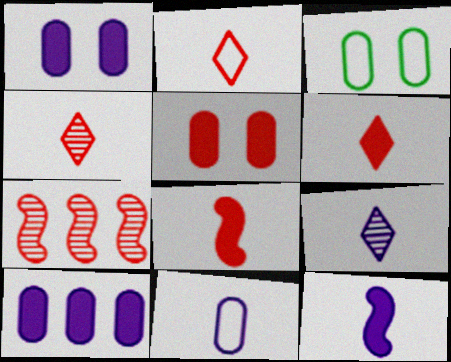[[2, 4, 6], 
[2, 5, 7], 
[9, 11, 12]]